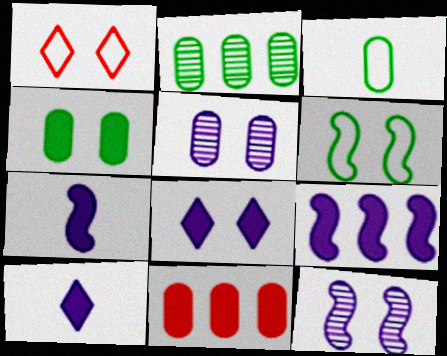[[1, 2, 7], 
[1, 4, 12], 
[2, 3, 4], 
[3, 5, 11]]